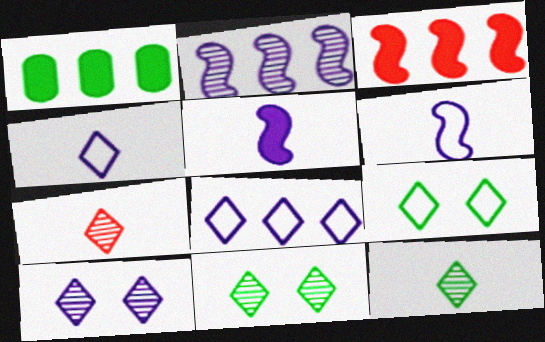[]